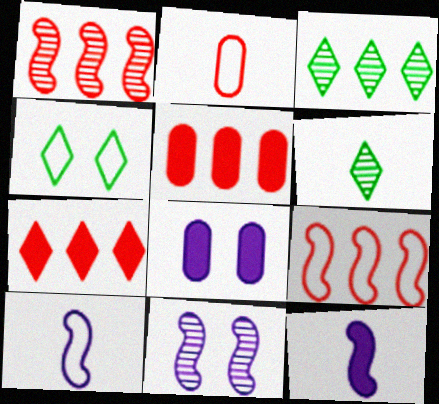[[2, 6, 12], 
[6, 8, 9]]